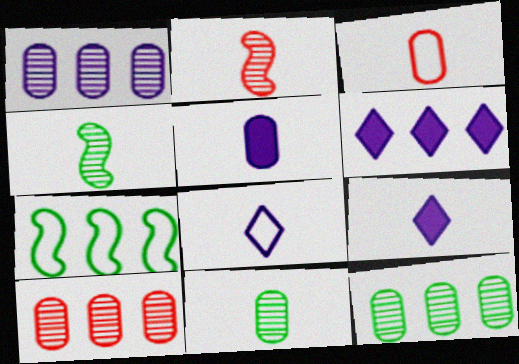[[1, 10, 12], 
[3, 4, 9], 
[3, 5, 11], 
[6, 7, 10]]